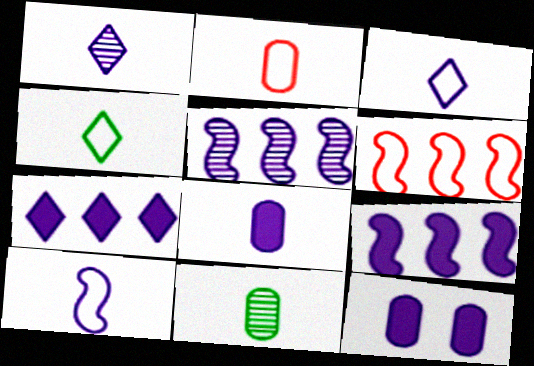[[1, 8, 10], 
[2, 4, 10], 
[2, 8, 11], 
[3, 5, 12]]